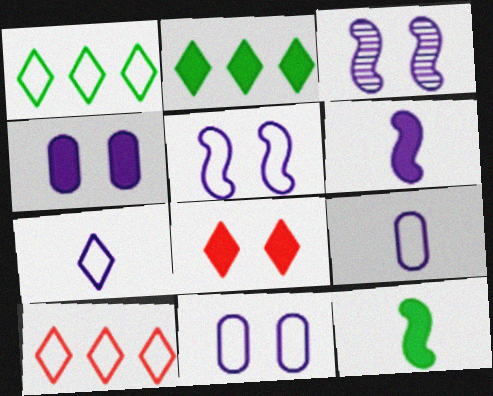[]